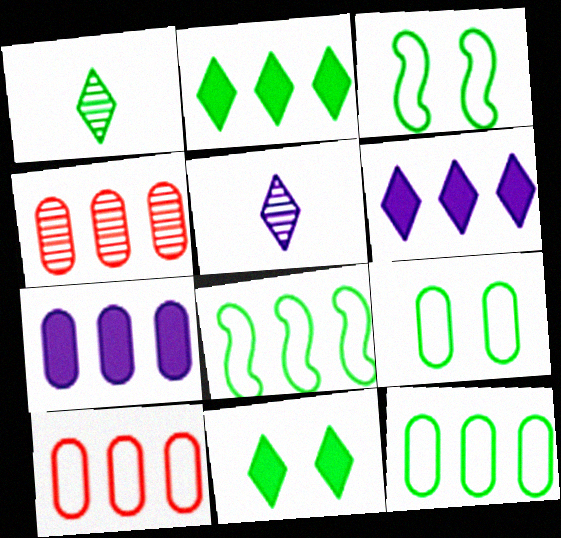[[4, 6, 8], 
[4, 7, 12]]